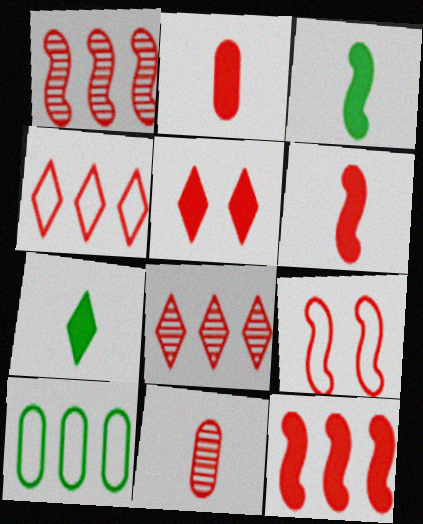[[1, 6, 9], 
[2, 5, 12], 
[2, 8, 9]]